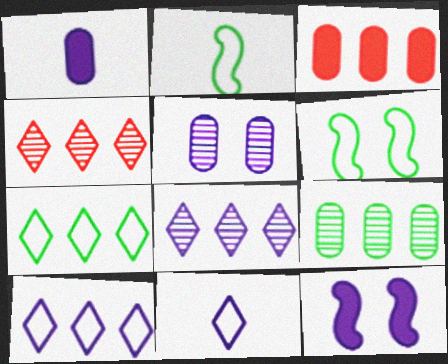[[1, 4, 6]]